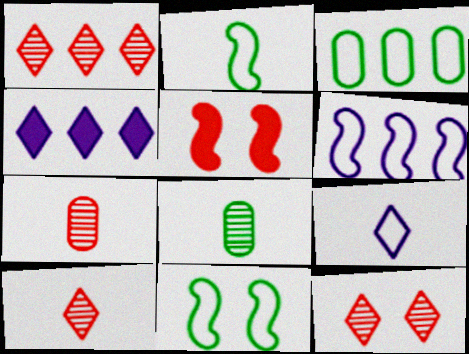[[1, 10, 12], 
[4, 7, 11]]